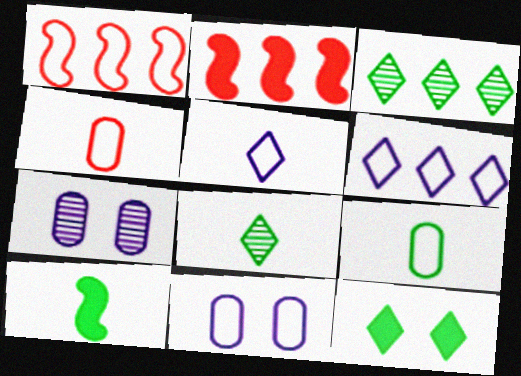[[2, 8, 11], 
[8, 9, 10]]